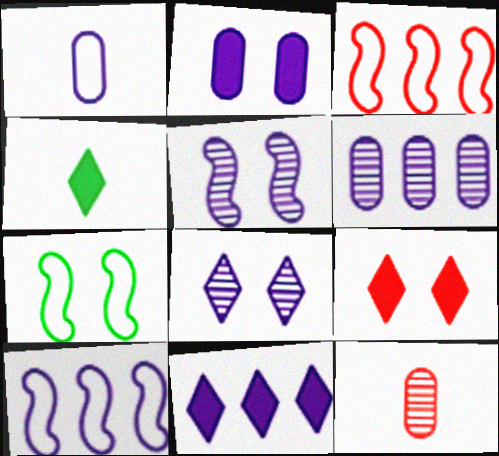[[1, 2, 6], 
[1, 5, 11], 
[3, 9, 12], 
[4, 9, 11], 
[6, 10, 11], 
[7, 11, 12]]